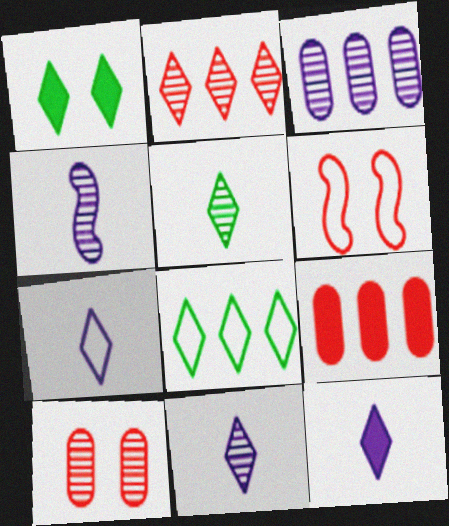[[1, 2, 7], 
[1, 5, 8], 
[7, 11, 12]]